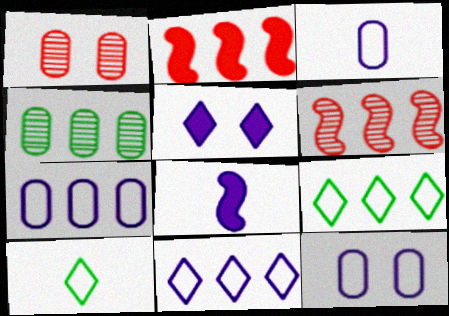[[1, 8, 9], 
[2, 4, 11], 
[3, 7, 12]]